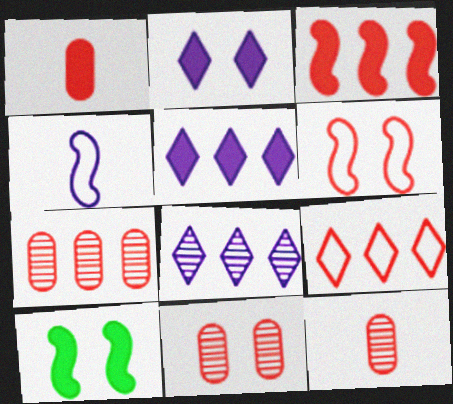[[1, 5, 10], 
[3, 7, 9], 
[7, 11, 12]]